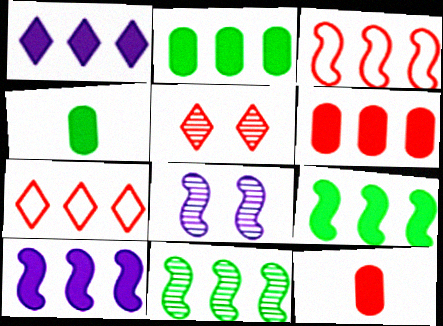[[1, 6, 9], 
[3, 5, 12], 
[3, 10, 11], 
[4, 7, 8]]